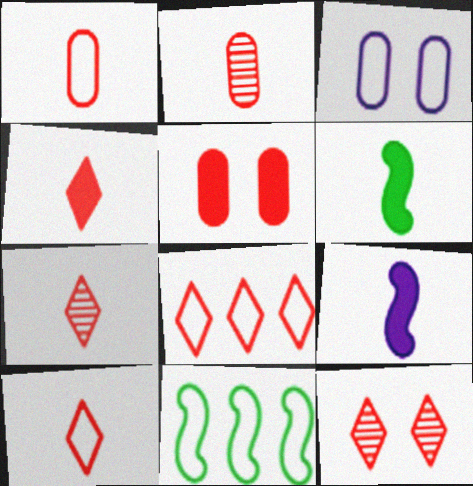[[3, 10, 11], 
[4, 7, 10], 
[4, 8, 12]]